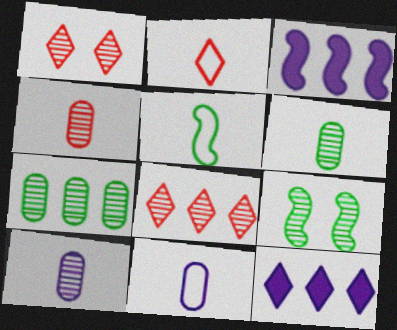[[2, 5, 11], 
[4, 6, 10], 
[8, 9, 10]]